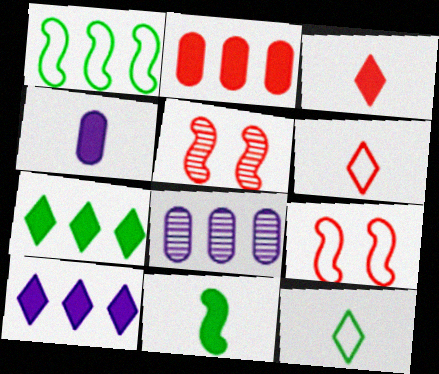[[2, 5, 6], 
[3, 4, 11]]